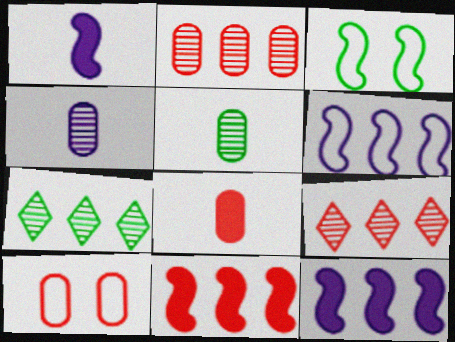[[1, 7, 10], 
[2, 8, 10]]